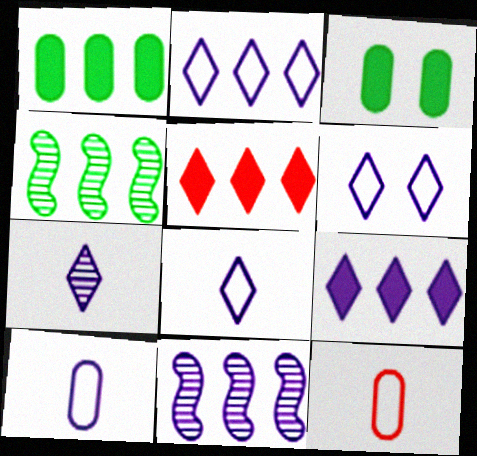[[2, 6, 8], 
[6, 7, 9]]